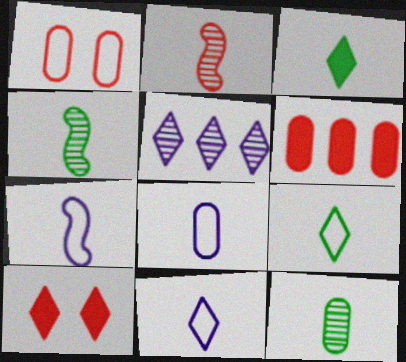[[2, 3, 8], 
[5, 9, 10], 
[7, 8, 11]]